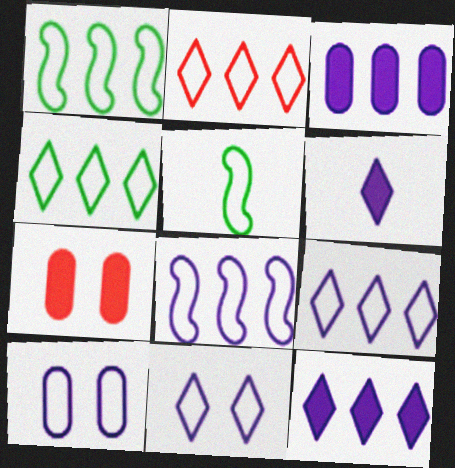[[2, 4, 9], 
[2, 5, 10]]